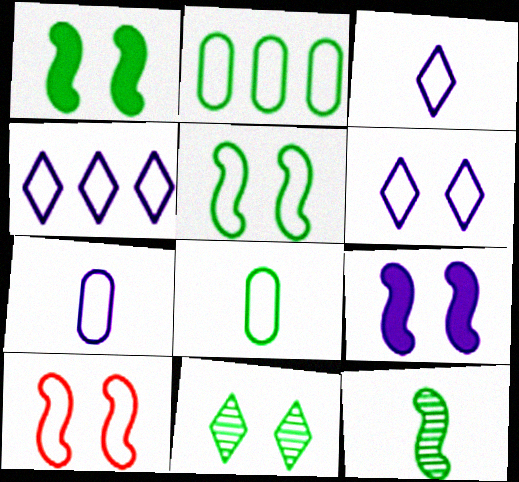[[2, 3, 10], 
[3, 4, 6], 
[4, 8, 10]]